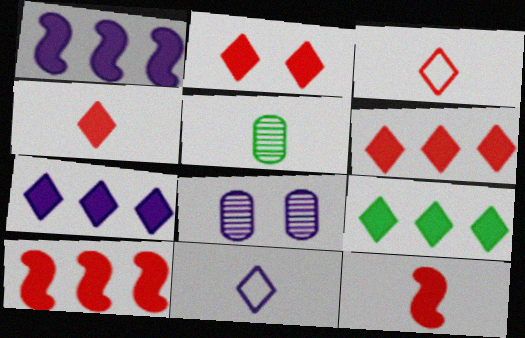[[1, 8, 11], 
[2, 4, 6], 
[5, 11, 12], 
[6, 7, 9]]